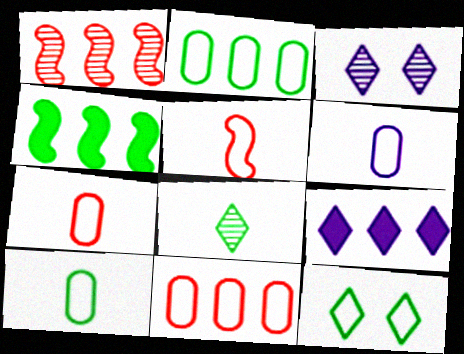[[1, 2, 9], 
[3, 4, 7], 
[6, 7, 10]]